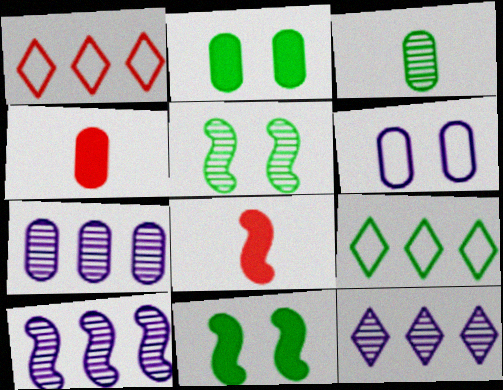[[3, 9, 11], 
[7, 10, 12]]